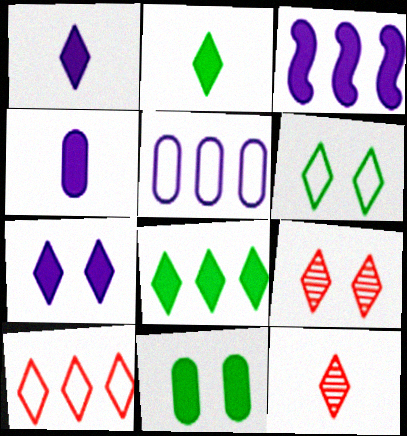[[3, 4, 7], 
[6, 7, 9]]